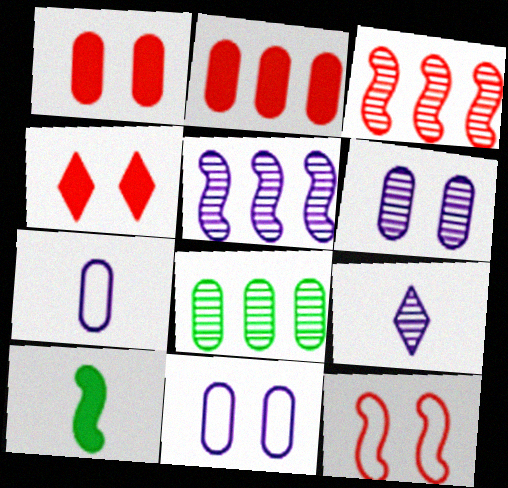[[1, 7, 8], 
[5, 6, 9], 
[5, 10, 12]]